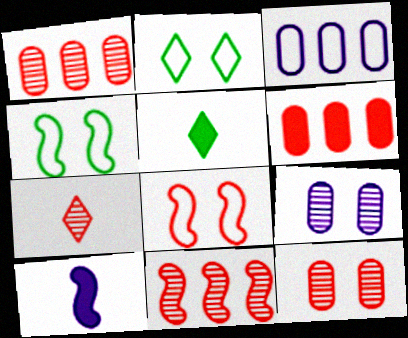[[1, 2, 10], 
[4, 10, 11], 
[6, 7, 8], 
[7, 11, 12]]